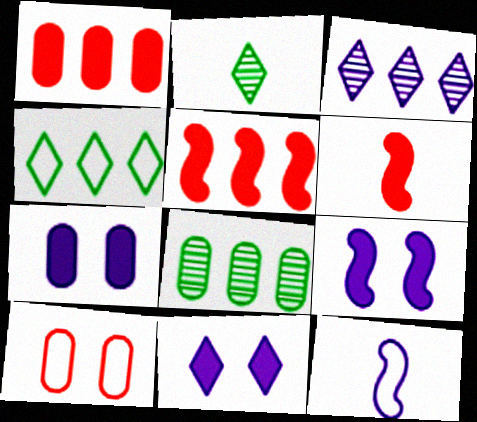[[3, 7, 12], 
[4, 10, 12], 
[7, 9, 11]]